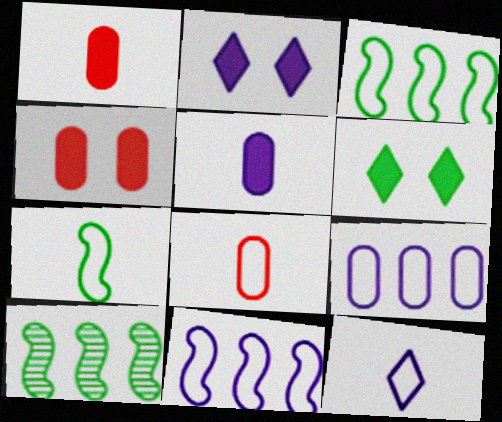[[2, 8, 10], 
[4, 10, 12], 
[7, 8, 12]]